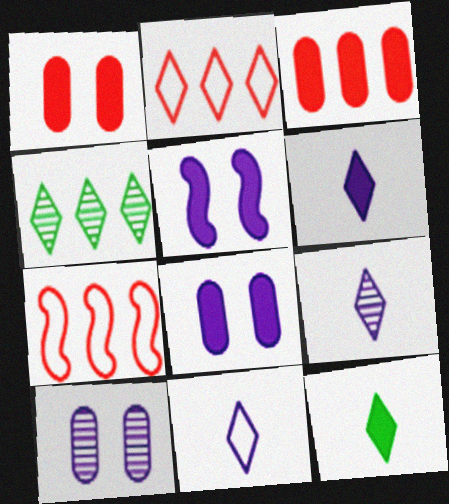[[3, 5, 12], 
[6, 9, 11], 
[7, 10, 12]]